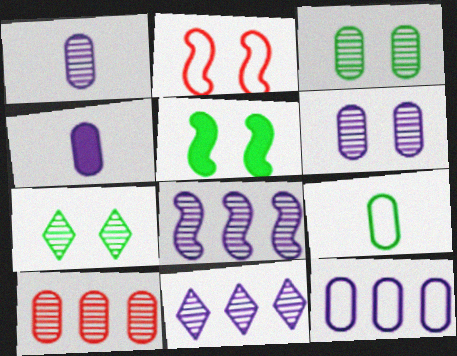[[1, 3, 10], 
[4, 6, 12]]